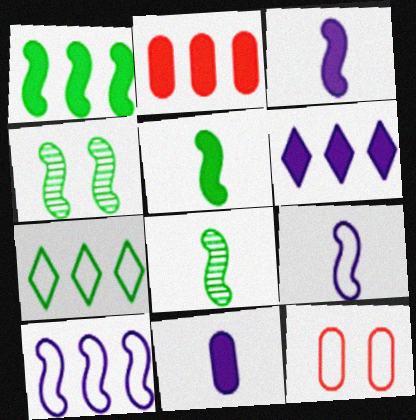[[1, 2, 6], 
[6, 8, 12], 
[7, 9, 12]]